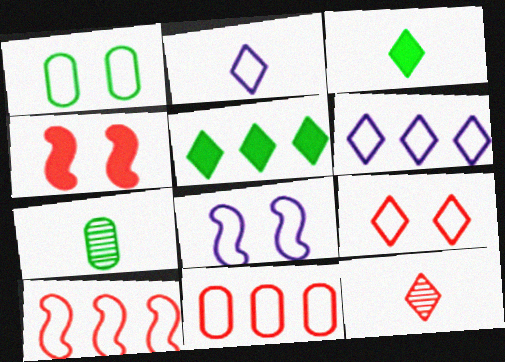[[1, 2, 10], 
[1, 8, 9], 
[2, 3, 12], 
[4, 6, 7], 
[4, 11, 12]]